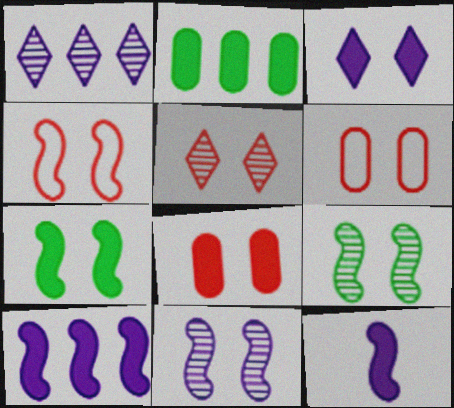[[3, 6, 9], 
[3, 7, 8], 
[4, 5, 8], 
[4, 7, 11]]